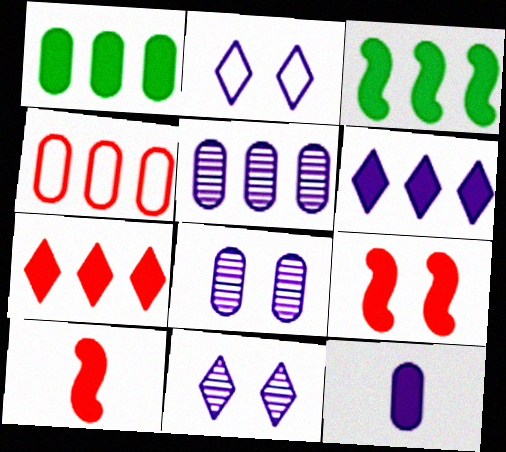[[1, 4, 5]]